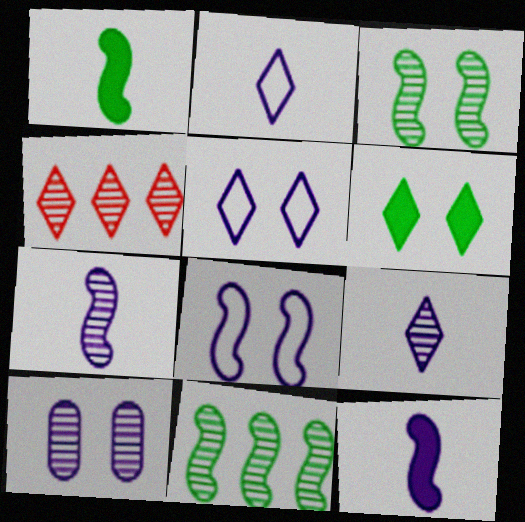[[2, 4, 6]]